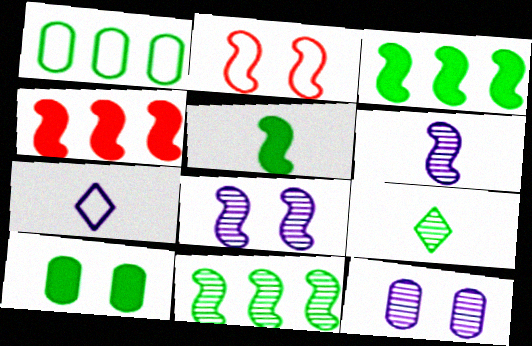[[1, 2, 7], 
[2, 3, 6]]